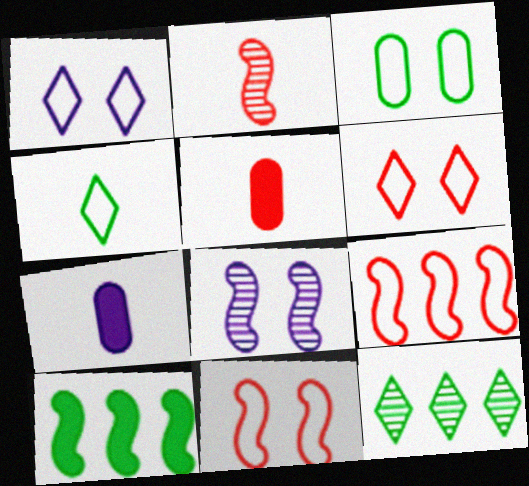[[1, 3, 11], 
[2, 4, 7], 
[7, 11, 12]]